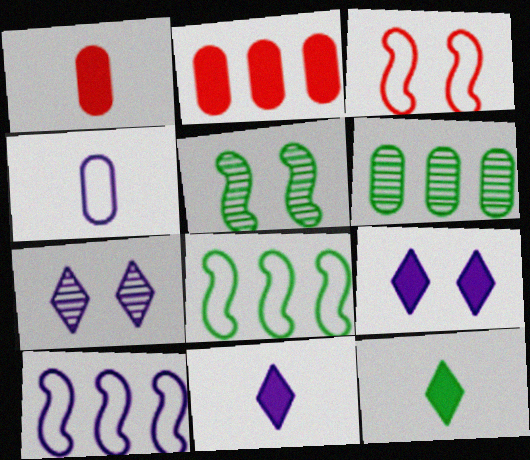[[1, 7, 8], 
[3, 6, 11]]